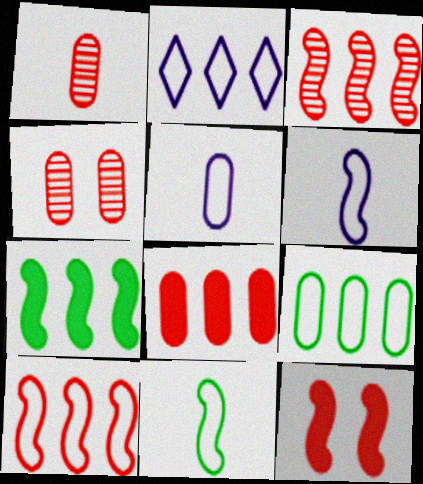[[2, 9, 10]]